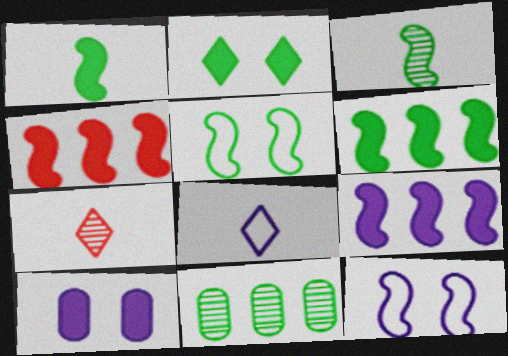[[3, 4, 12], 
[3, 5, 6], 
[4, 6, 9]]